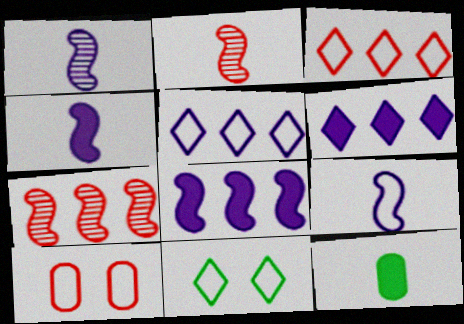[[1, 4, 9]]